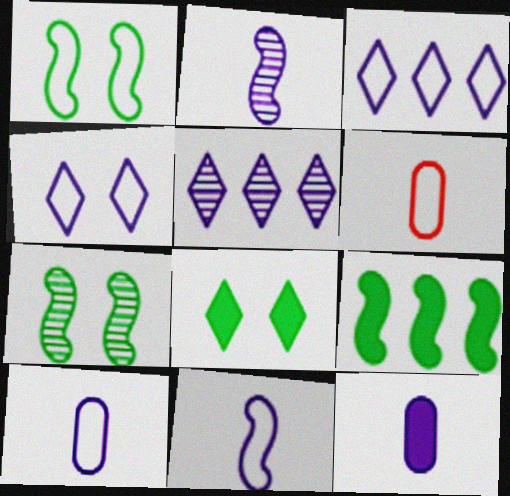[[1, 3, 6]]